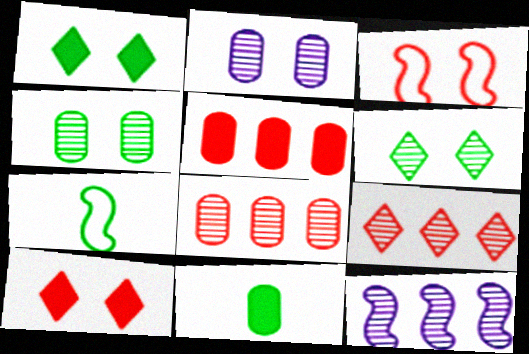[[1, 2, 3]]